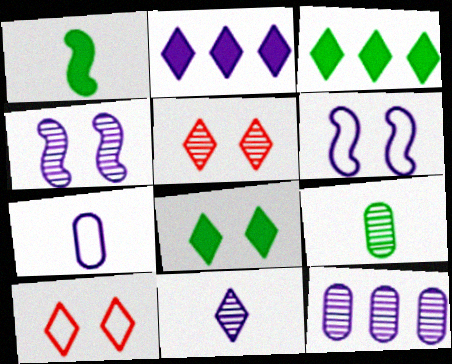[[1, 10, 12], 
[2, 4, 7], 
[3, 10, 11], 
[4, 11, 12]]